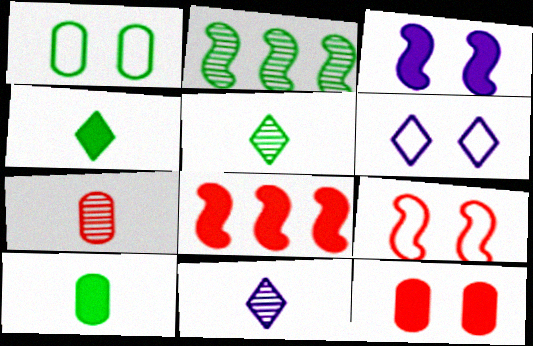[[1, 2, 4], 
[1, 6, 9], 
[1, 8, 11]]